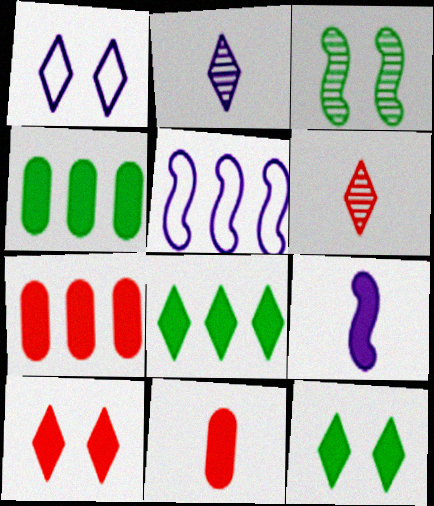[[1, 6, 8], 
[4, 9, 10], 
[7, 9, 12]]